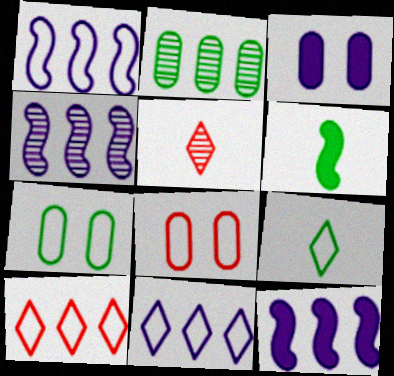[[1, 4, 12], 
[1, 8, 9], 
[2, 10, 12], 
[5, 7, 12]]